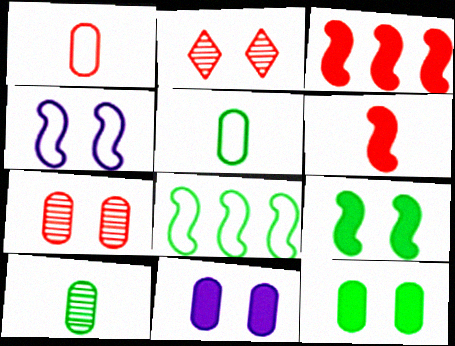[[1, 2, 3], 
[2, 4, 12]]